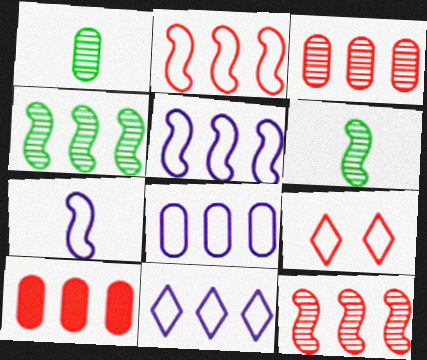[[4, 10, 11], 
[5, 8, 11]]